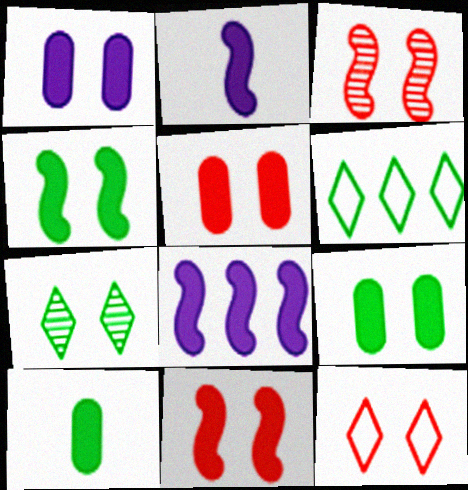[[1, 5, 9], 
[3, 5, 12]]